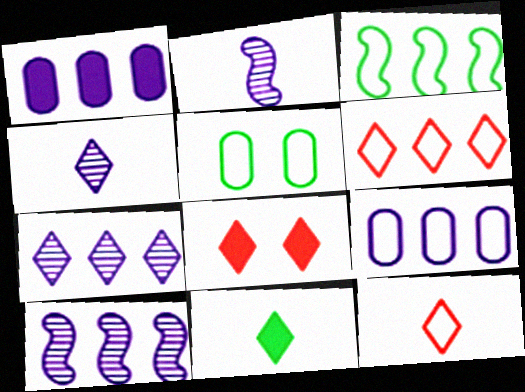[[3, 6, 9], 
[4, 11, 12]]